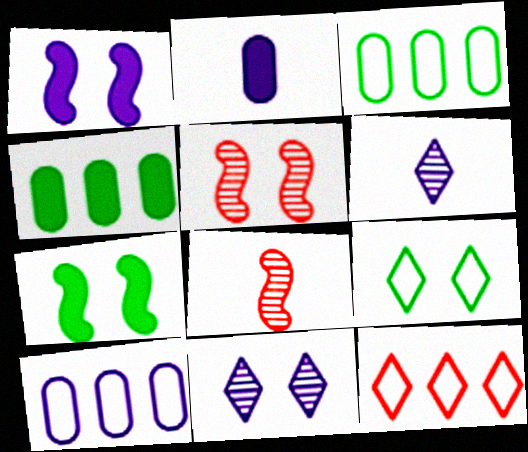[[1, 6, 10]]